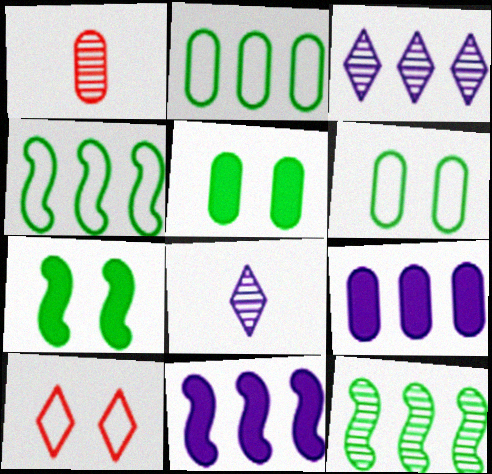[[1, 6, 9]]